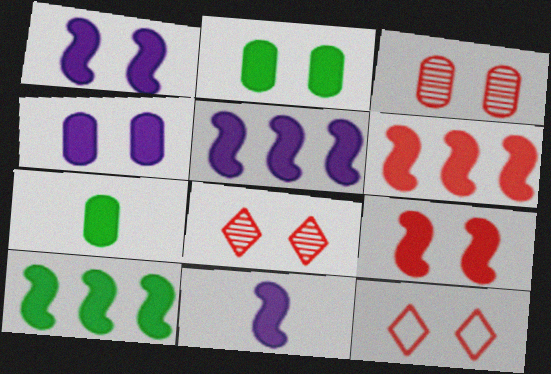[[1, 5, 11], 
[3, 9, 12], 
[5, 6, 10], 
[9, 10, 11]]